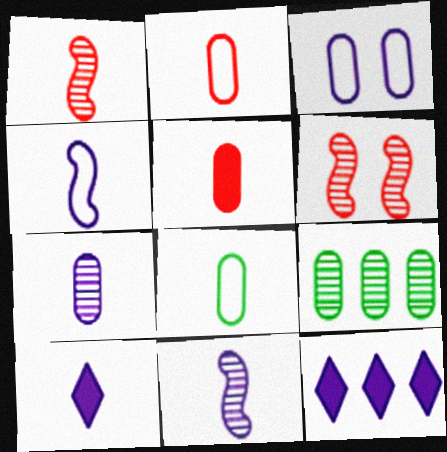[[1, 8, 10], 
[3, 5, 9], 
[3, 11, 12], 
[4, 7, 10], 
[5, 7, 8], 
[6, 8, 12]]